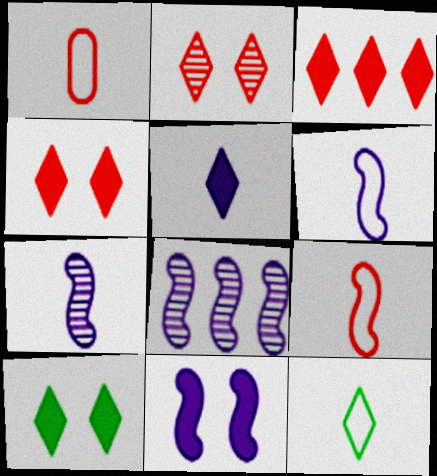[[1, 6, 12], 
[1, 8, 10], 
[3, 5, 10], 
[6, 8, 11]]